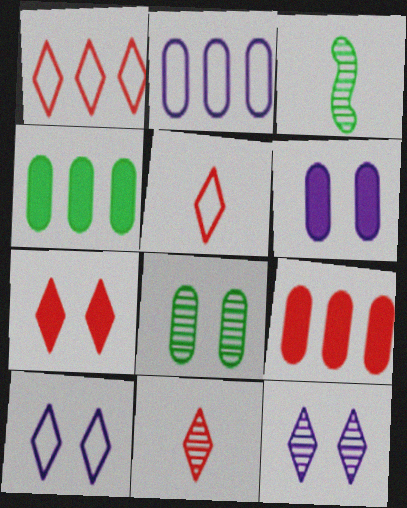[[1, 3, 6], 
[1, 7, 11], 
[2, 3, 7], 
[3, 9, 10]]